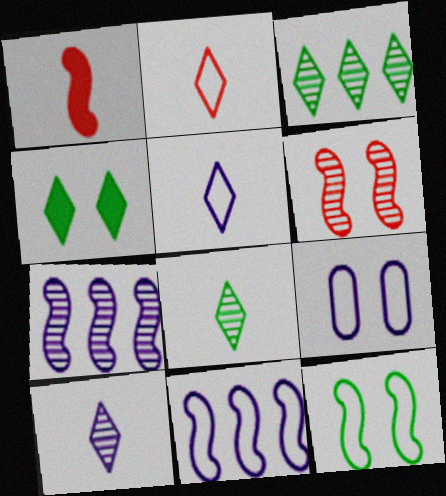[[1, 3, 9], 
[1, 7, 12], 
[4, 6, 9], 
[5, 9, 11]]